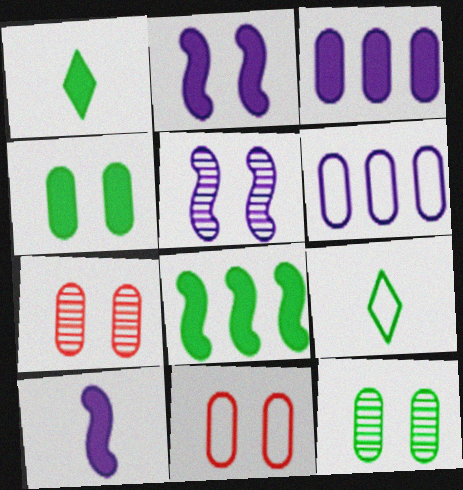[[1, 4, 8], 
[8, 9, 12]]